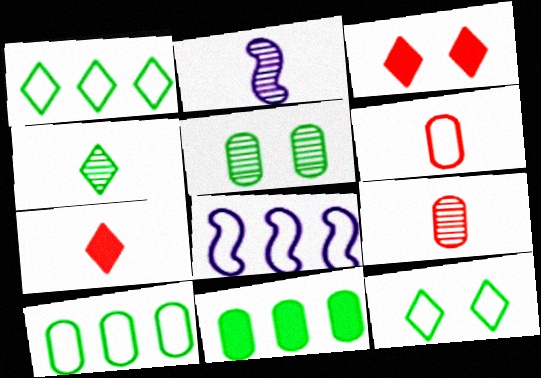[[2, 3, 10], 
[2, 4, 9], 
[5, 7, 8], 
[6, 8, 12]]